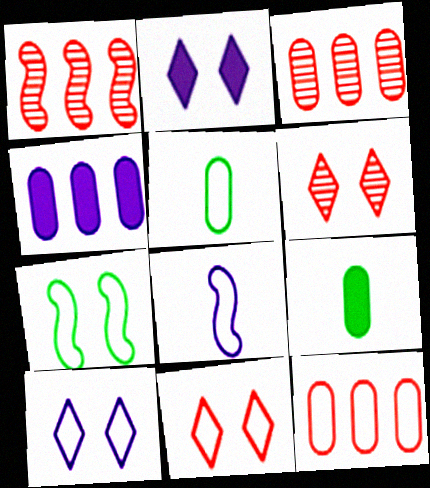[[1, 2, 5], 
[1, 9, 10]]